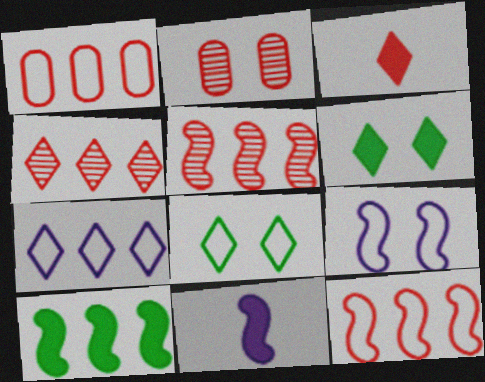[[2, 3, 12], 
[2, 6, 9]]